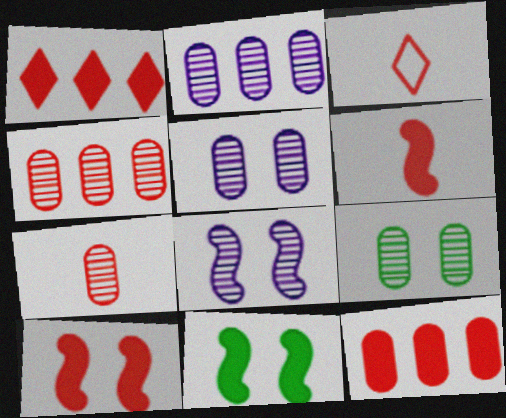[[2, 3, 11], 
[2, 7, 9], 
[3, 4, 10], 
[3, 6, 7]]